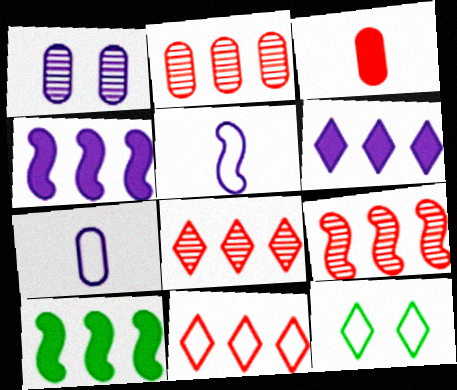[[1, 5, 6], 
[2, 8, 9]]